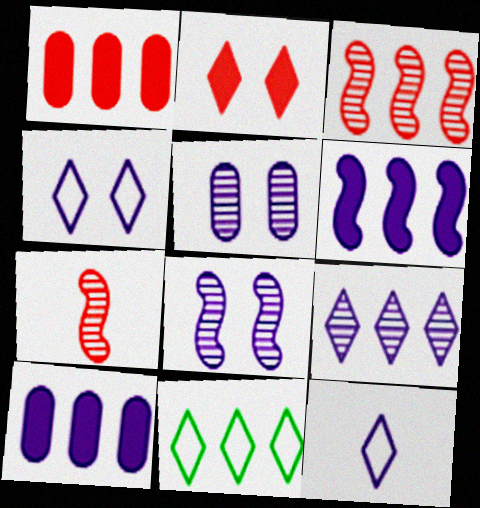[[3, 10, 11], 
[5, 6, 12], 
[8, 10, 12]]